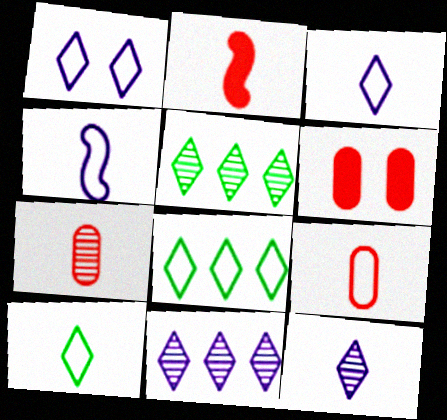[[4, 5, 6], 
[4, 9, 10]]